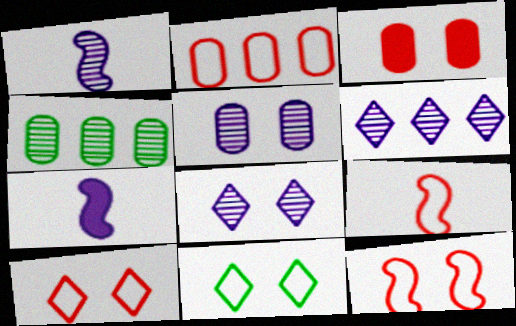[[1, 5, 6], 
[2, 9, 10], 
[4, 7, 10]]